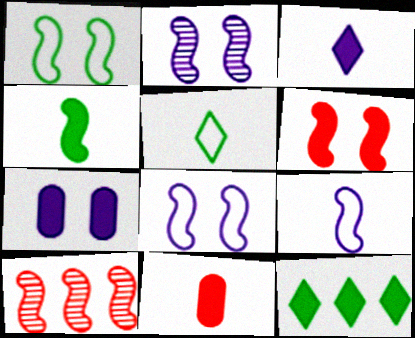[[1, 2, 6], 
[3, 4, 11], 
[4, 8, 10], 
[5, 7, 10]]